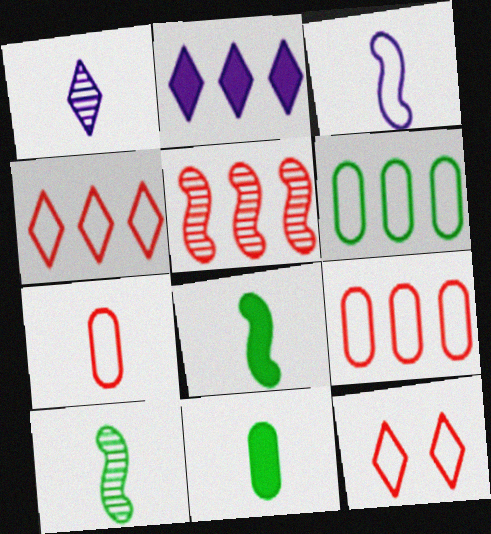[[1, 7, 8], 
[2, 5, 6], 
[3, 6, 12]]